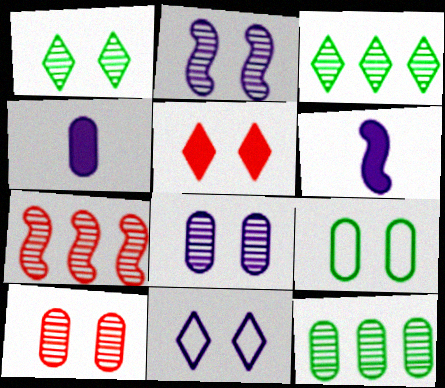[[1, 2, 10], 
[1, 5, 11], 
[2, 5, 9]]